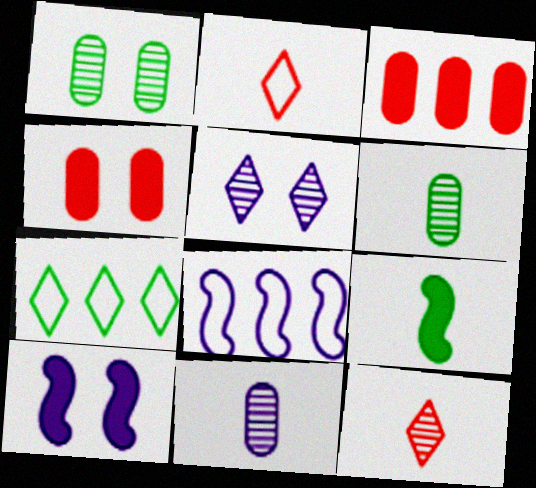[[1, 7, 9], 
[2, 9, 11]]